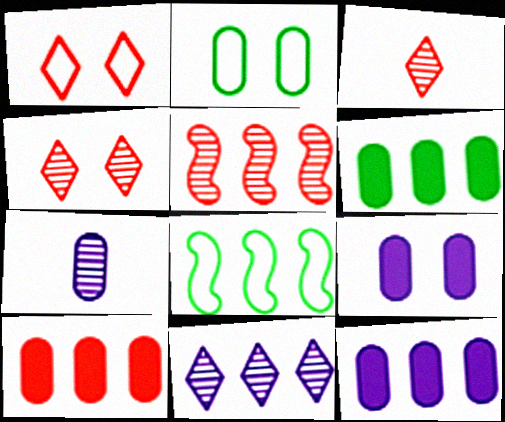[[2, 7, 10], 
[3, 8, 9], 
[6, 10, 12], 
[8, 10, 11]]